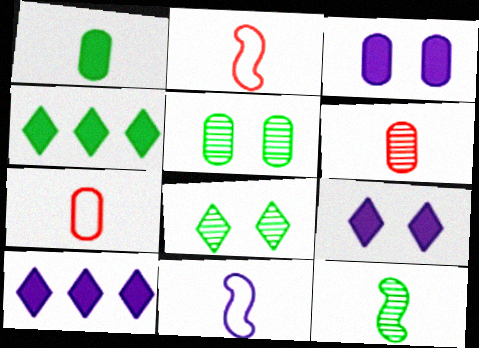[[2, 5, 10]]